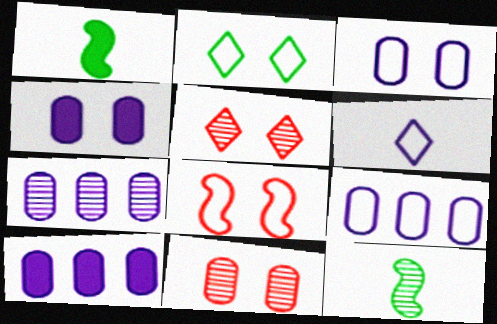[[1, 5, 9], 
[2, 3, 8], 
[5, 7, 12], 
[7, 9, 10]]